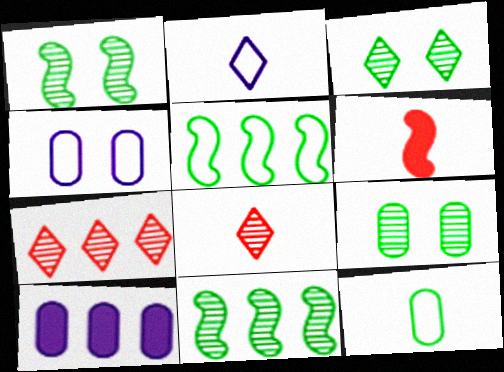[[1, 3, 9], 
[5, 7, 10]]